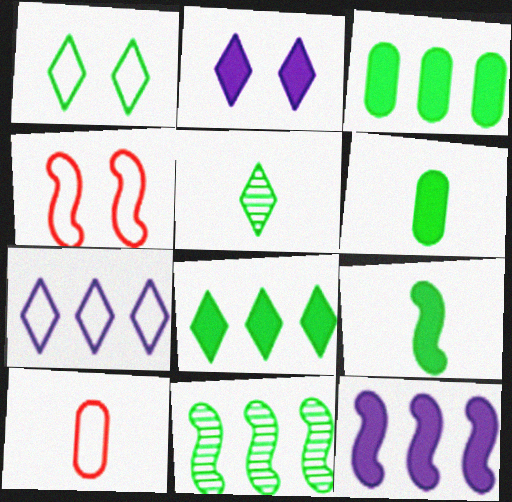[[1, 5, 8], 
[1, 6, 11], 
[2, 10, 11]]